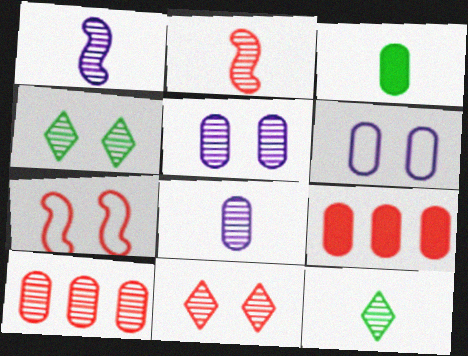[[1, 4, 10], 
[2, 8, 12], 
[2, 10, 11], 
[3, 6, 10]]